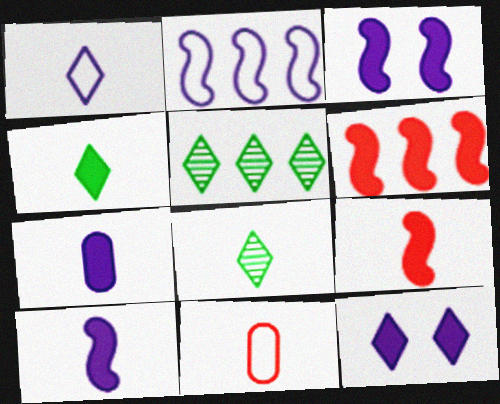[[3, 5, 11], 
[4, 7, 9], 
[8, 10, 11]]